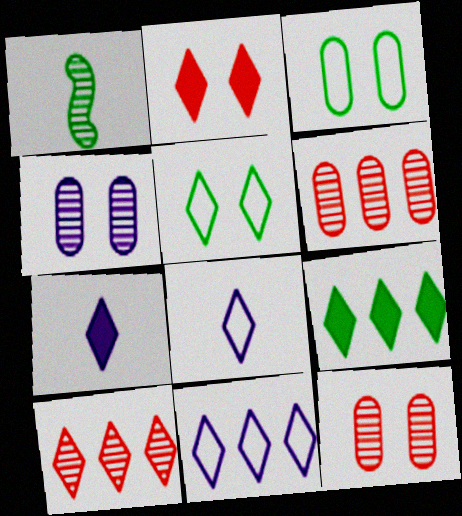[[1, 3, 9], 
[1, 4, 10], 
[2, 7, 9], 
[5, 7, 10], 
[9, 10, 11]]